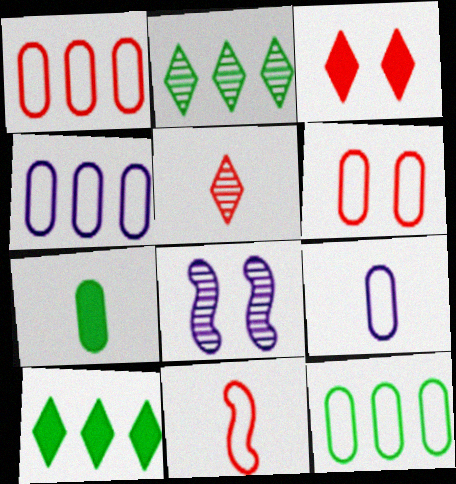[[1, 4, 12], 
[6, 9, 12]]